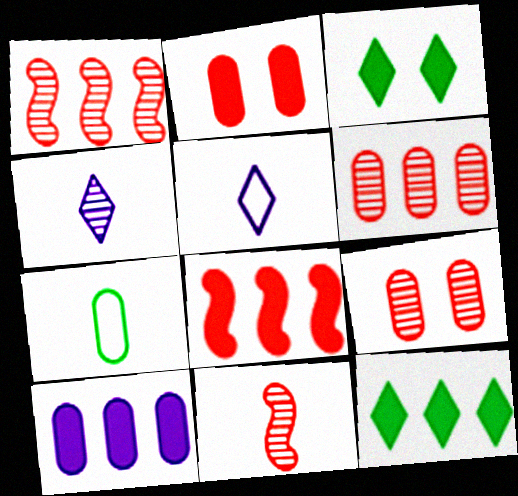[[7, 9, 10], 
[8, 10, 12]]